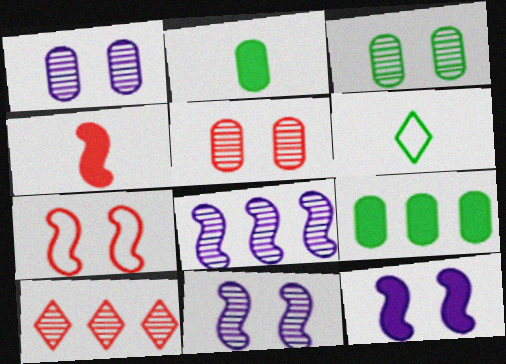[[1, 3, 5]]